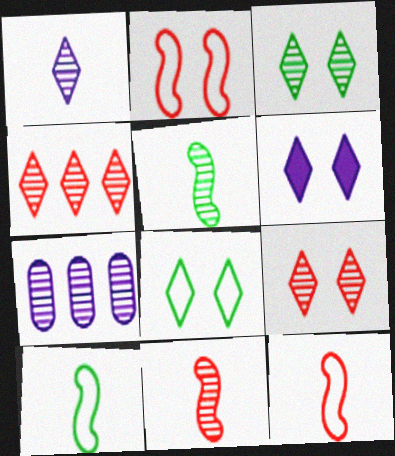[[1, 3, 4], 
[3, 7, 11], 
[5, 7, 9], 
[6, 8, 9]]